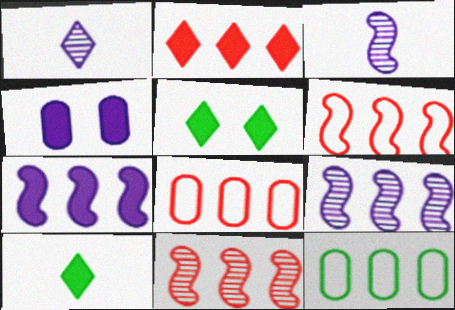[[2, 8, 11], 
[2, 9, 12], 
[3, 5, 8]]